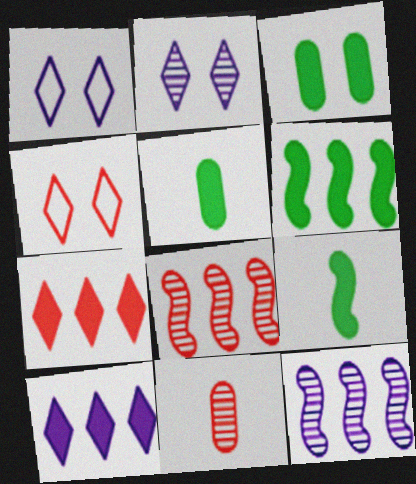[[1, 5, 8], 
[1, 6, 11], 
[4, 5, 12]]